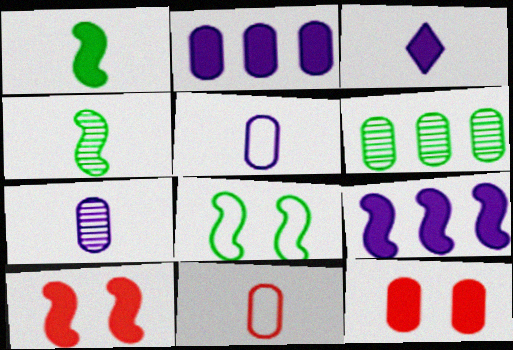[[1, 9, 10], 
[3, 4, 11], 
[5, 6, 12]]